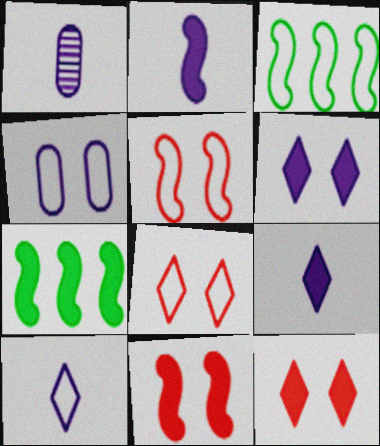[[1, 2, 10], 
[1, 3, 12], 
[1, 7, 8], 
[2, 7, 11]]